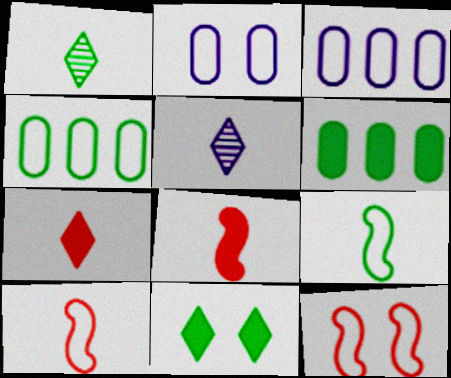[[5, 6, 12]]